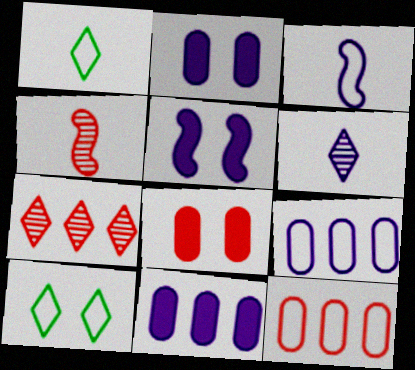[[3, 10, 12], 
[4, 10, 11], 
[5, 6, 9]]